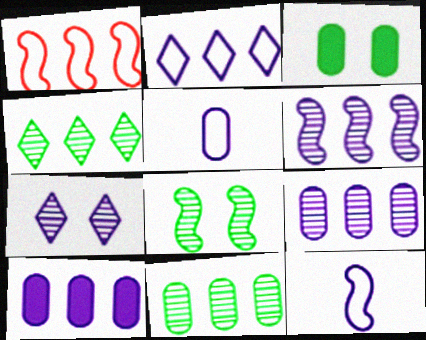[[1, 4, 10], 
[2, 6, 10], 
[7, 10, 12]]